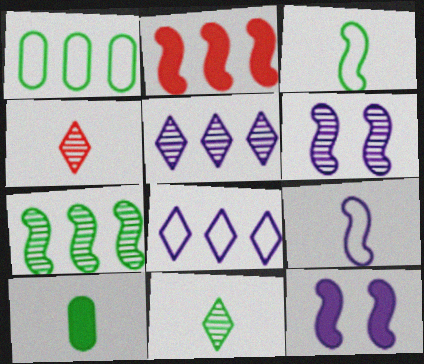[[1, 2, 5], 
[1, 4, 12], 
[2, 3, 6], 
[3, 10, 11], 
[4, 9, 10]]